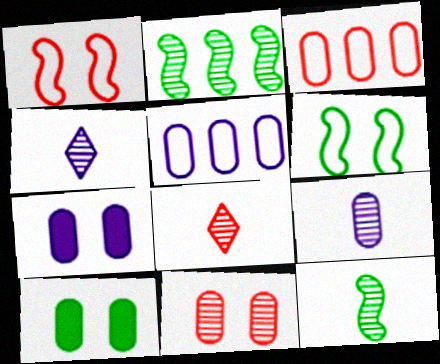[[2, 4, 11], 
[3, 9, 10], 
[5, 7, 9], 
[8, 9, 12]]